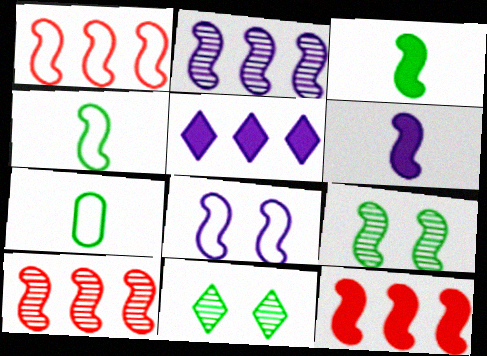[[1, 4, 8], 
[1, 6, 9], 
[1, 10, 12], 
[2, 6, 8], 
[3, 8, 10]]